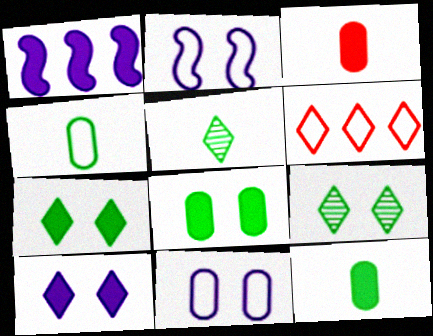[[1, 3, 7], 
[2, 4, 6], 
[5, 6, 10]]